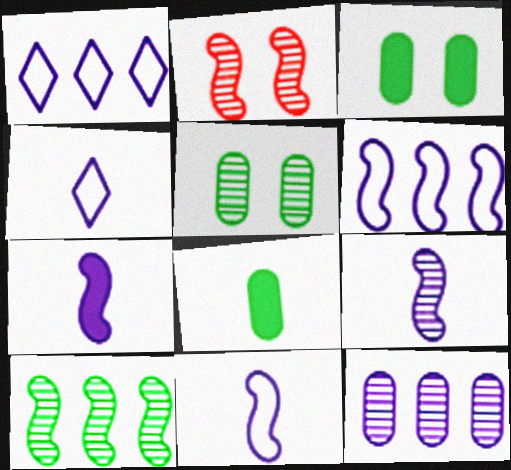[[1, 2, 8], 
[2, 9, 10], 
[7, 9, 11]]